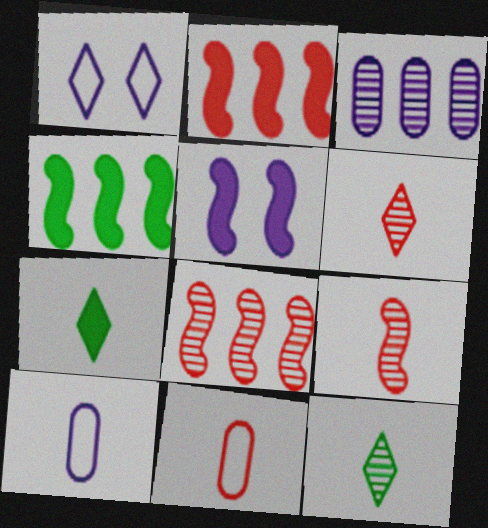[[7, 9, 10]]